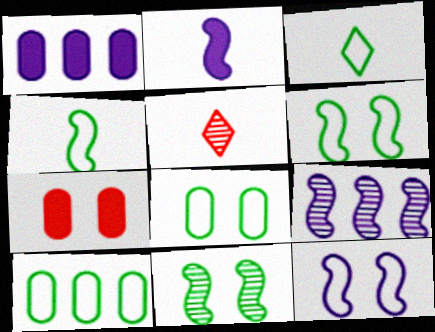[[1, 5, 6], 
[2, 9, 12], 
[3, 6, 10], 
[3, 7, 9]]